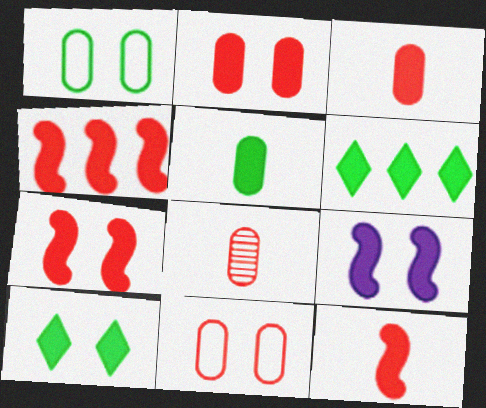[[2, 9, 10], 
[3, 6, 9], 
[4, 7, 12]]